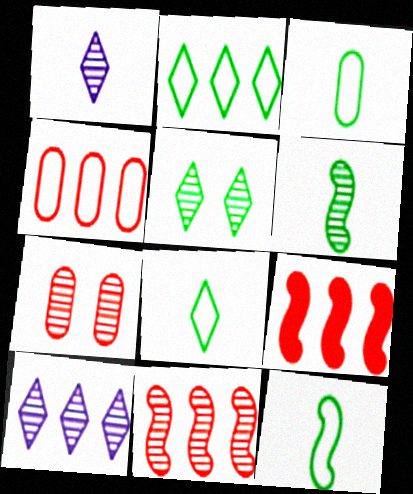[[3, 8, 12], 
[6, 7, 10]]